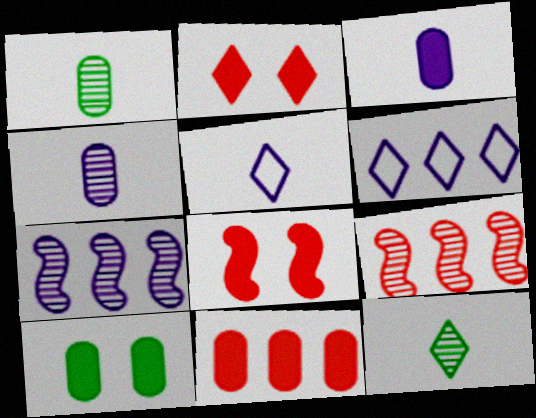[[1, 6, 8], 
[2, 6, 12], 
[3, 10, 11], 
[5, 9, 10]]